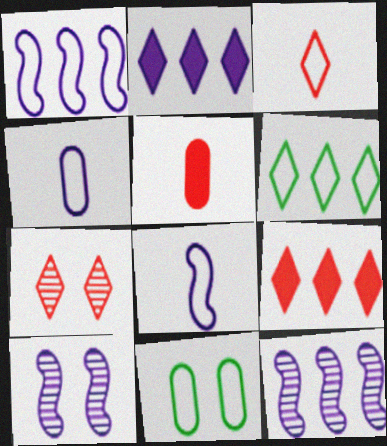[[1, 3, 11], 
[2, 4, 10], 
[3, 7, 9], 
[5, 6, 10]]